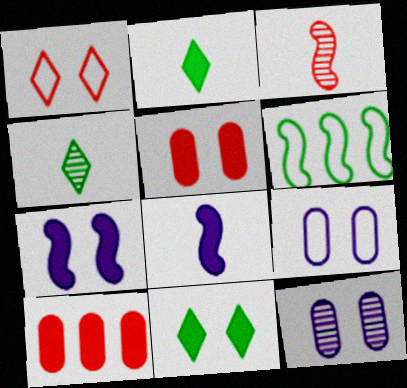[[1, 3, 10], 
[2, 7, 10], 
[3, 6, 7], 
[5, 7, 11], 
[8, 10, 11]]